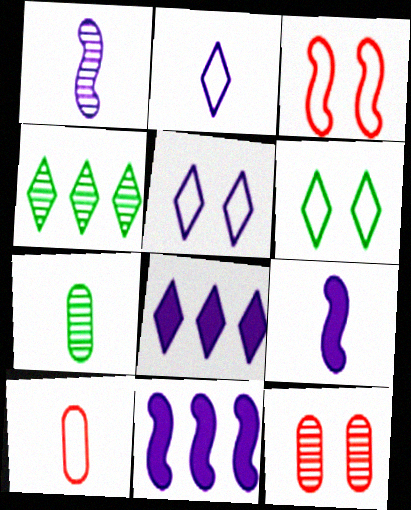[[1, 4, 12], 
[3, 7, 8]]